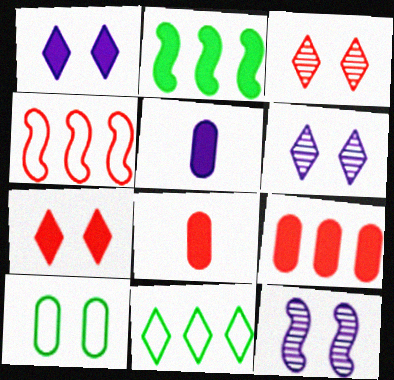[[1, 2, 8], 
[2, 5, 7], 
[3, 4, 8], 
[7, 10, 12], 
[8, 11, 12]]